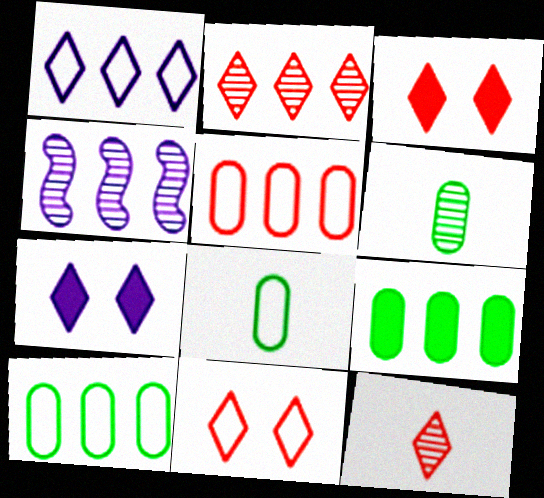[[3, 4, 8]]